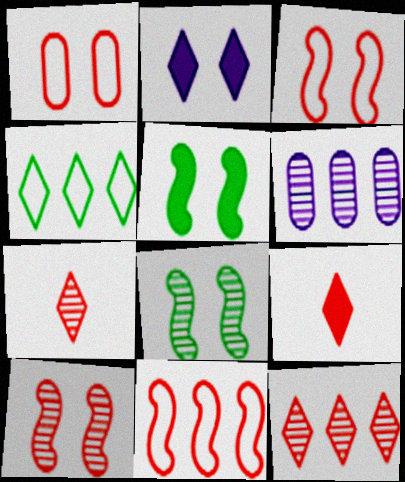[[1, 2, 8], 
[2, 4, 7], 
[6, 7, 8]]